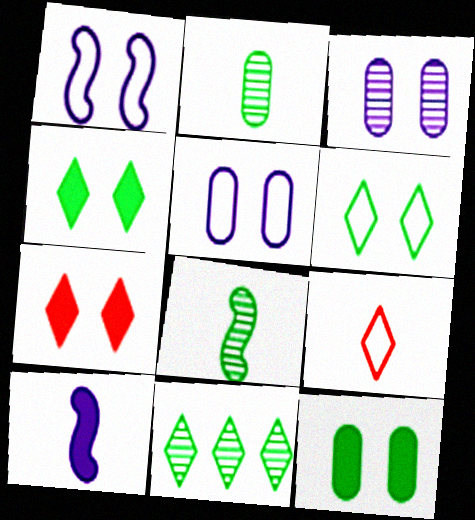[[2, 9, 10]]